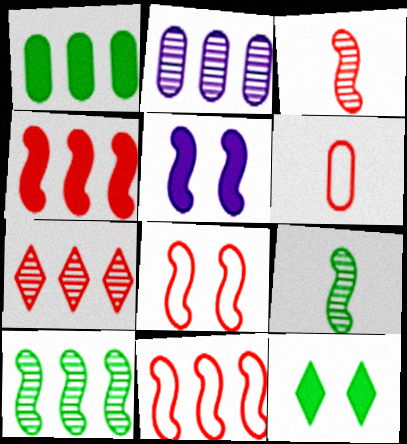[[2, 7, 10], 
[3, 4, 8], 
[5, 9, 11]]